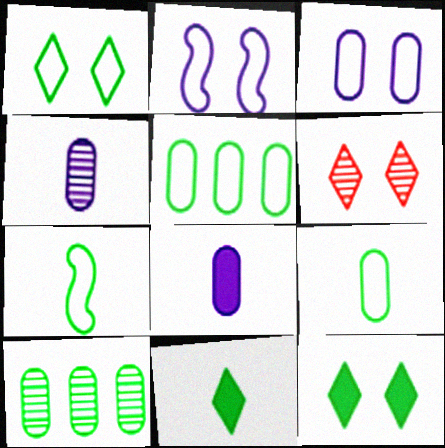[[1, 5, 7], 
[7, 10, 12]]